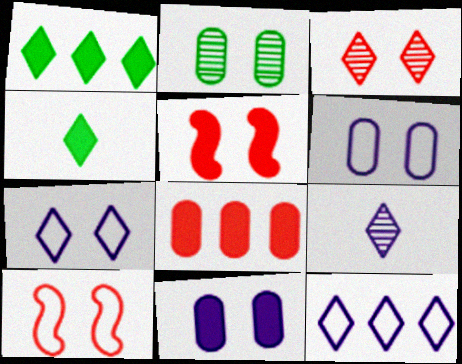[[2, 5, 7], 
[3, 4, 12]]